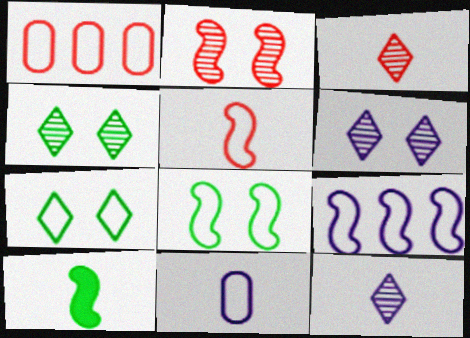[[1, 6, 10], 
[2, 9, 10], 
[3, 10, 11], 
[5, 8, 9]]